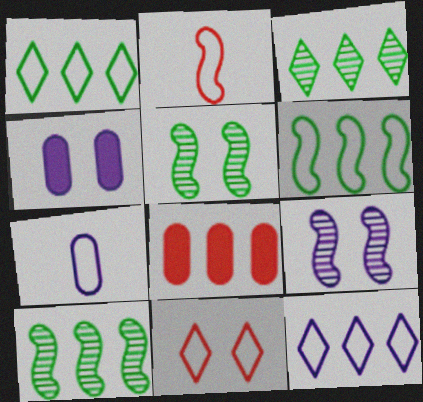[[2, 3, 4], 
[4, 5, 11], 
[6, 7, 11], 
[8, 10, 12]]